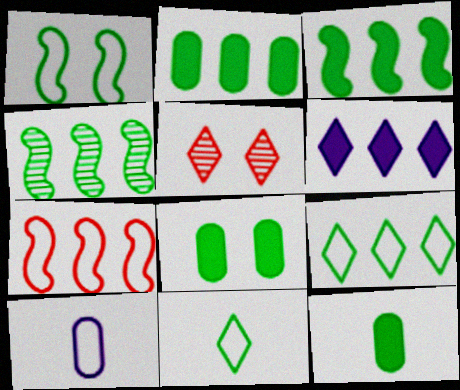[[2, 4, 9], 
[2, 8, 12], 
[3, 5, 10], 
[4, 8, 11], 
[5, 6, 11]]